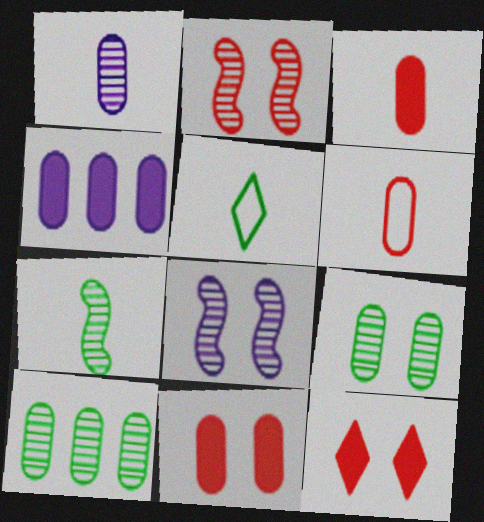[[2, 4, 5], 
[4, 6, 9]]